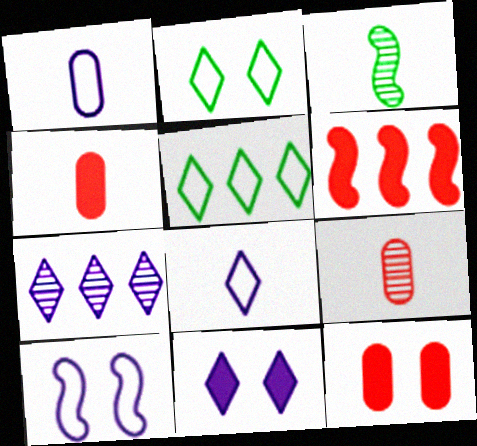[[3, 4, 8], 
[3, 6, 10], 
[7, 8, 11]]